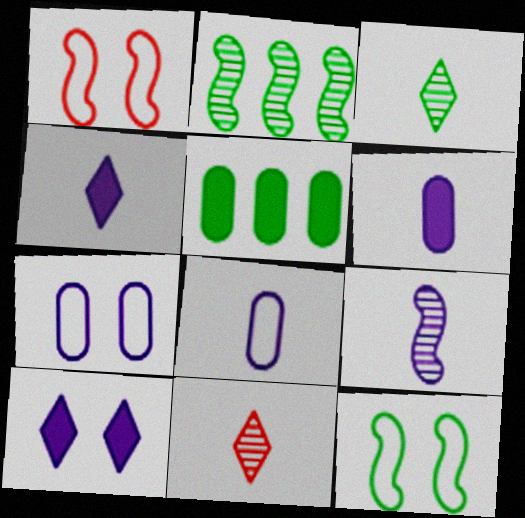[[3, 5, 12], 
[4, 8, 9]]